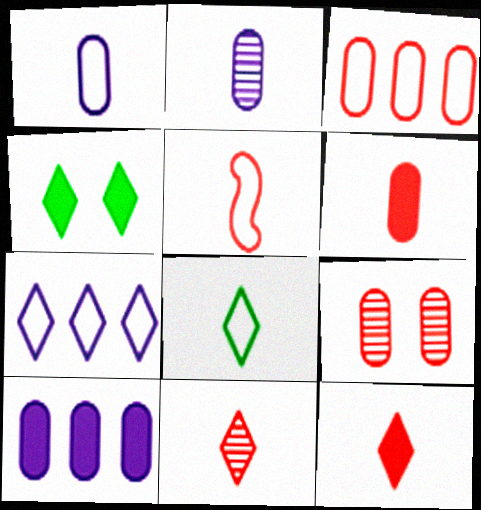[[1, 5, 8], 
[3, 6, 9], 
[4, 7, 11], 
[5, 6, 11]]